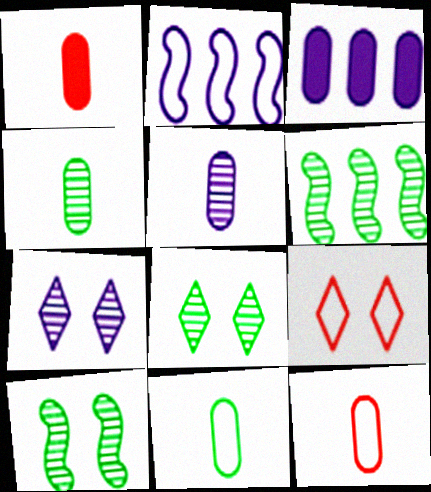[[1, 2, 8], 
[1, 5, 11], 
[2, 9, 11], 
[4, 6, 8]]